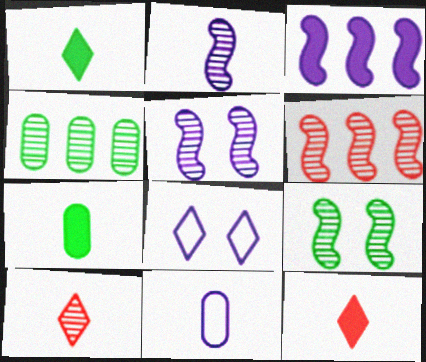[[2, 6, 9], 
[4, 5, 10], 
[6, 7, 8]]